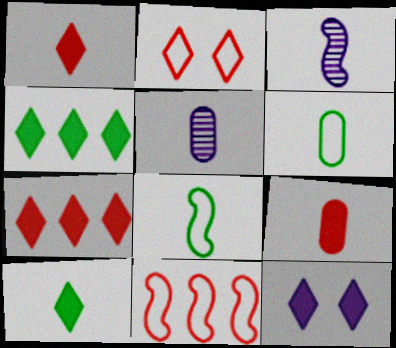[[1, 3, 6], 
[1, 4, 12], 
[1, 5, 8], 
[5, 6, 9], 
[7, 10, 12]]